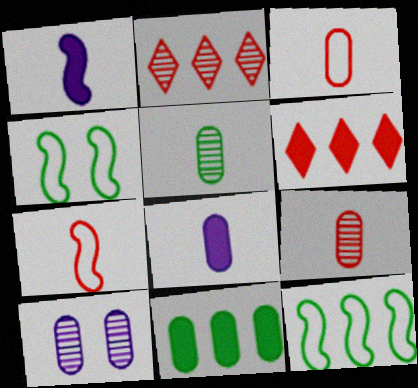[[2, 4, 8], 
[3, 5, 8], 
[3, 10, 11]]